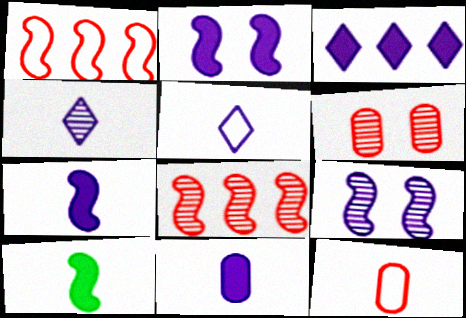[[1, 9, 10], 
[2, 3, 11], 
[4, 10, 12]]